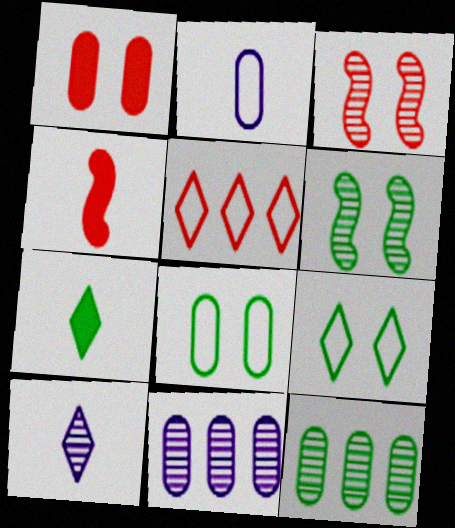[[1, 2, 12], 
[3, 10, 12], 
[4, 9, 11]]